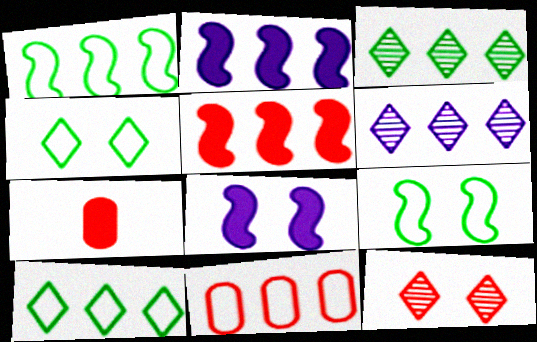[[2, 3, 11], 
[6, 7, 9]]